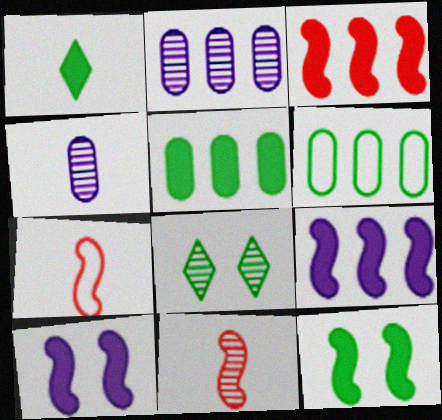[[1, 4, 7], 
[1, 5, 12], 
[2, 8, 11]]